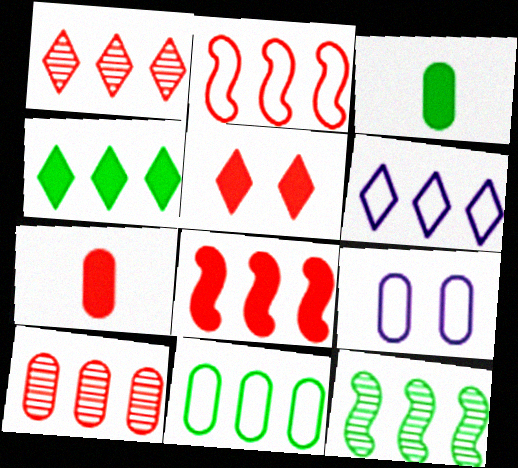[[1, 4, 6], 
[2, 6, 11], 
[3, 9, 10], 
[4, 11, 12], 
[5, 7, 8]]